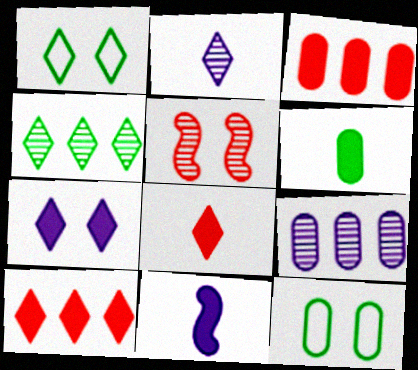[[1, 2, 10], 
[5, 7, 12], 
[6, 8, 11]]